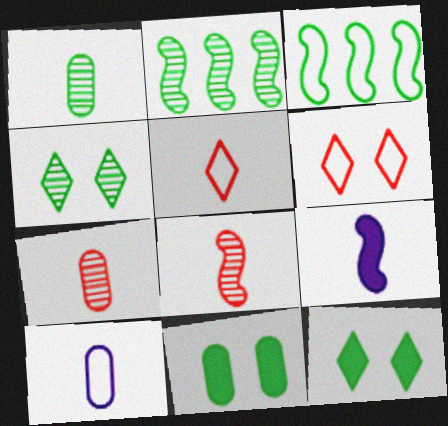[[1, 2, 4], 
[1, 3, 12], 
[1, 5, 9], 
[3, 6, 10]]